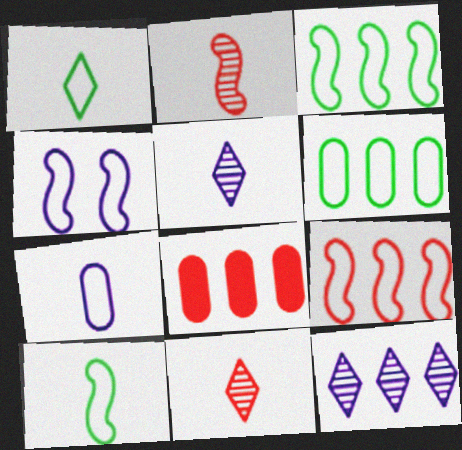[[3, 8, 12], 
[4, 9, 10]]